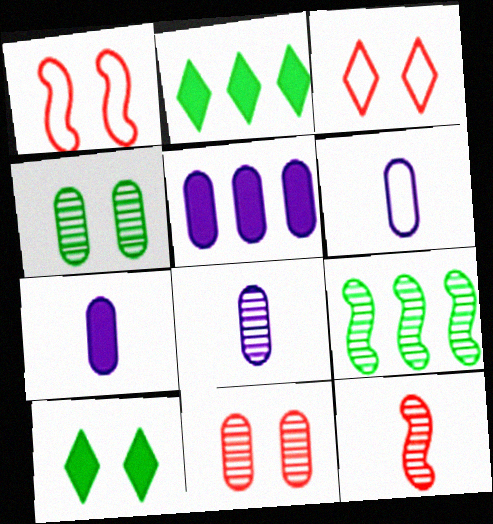[[1, 2, 8], 
[3, 7, 9], 
[6, 7, 8]]